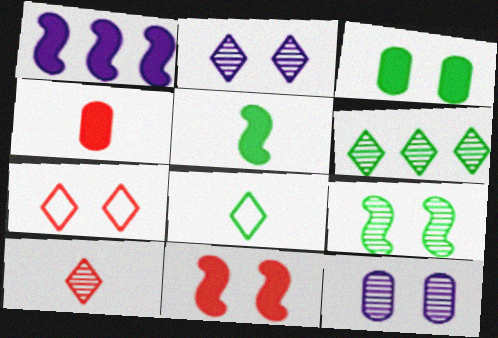[[1, 5, 11], 
[2, 6, 10]]